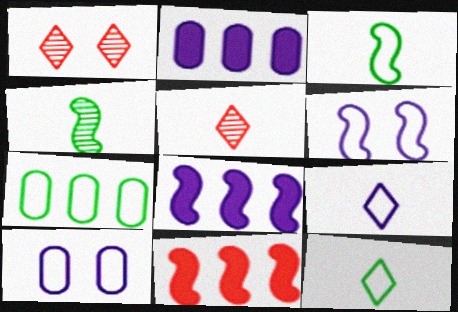[[1, 2, 3], 
[4, 6, 11]]